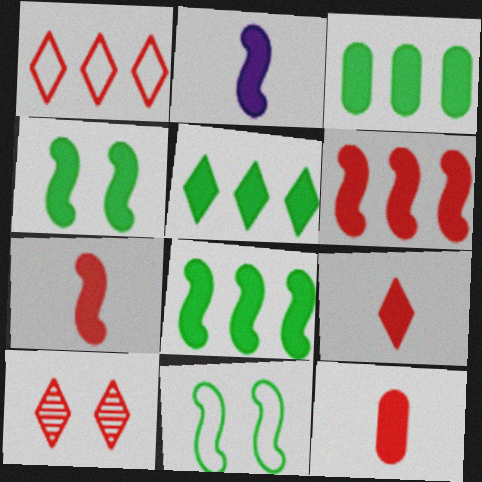[[1, 9, 10], 
[2, 4, 6], 
[3, 5, 8], 
[7, 9, 12]]